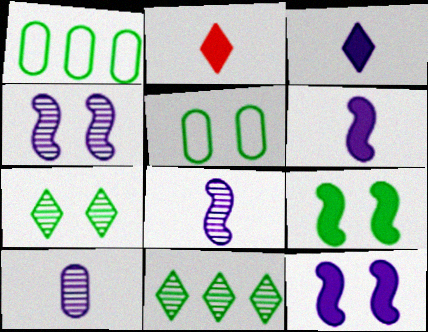[[1, 2, 4], 
[5, 7, 9]]